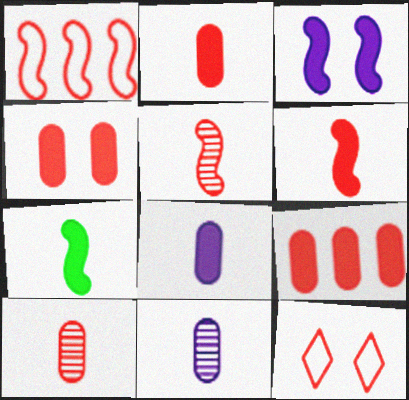[[2, 4, 9], 
[5, 9, 12]]